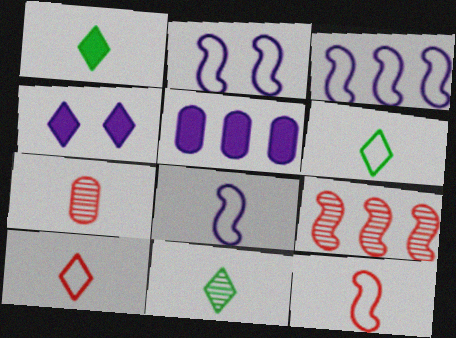[[1, 6, 11], 
[1, 7, 8], 
[2, 3, 8]]